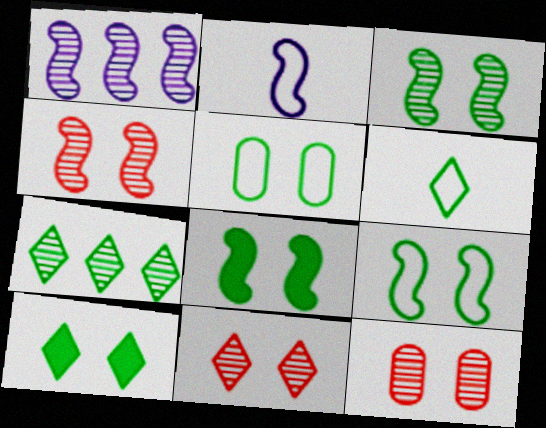[[3, 5, 10], 
[3, 8, 9], 
[4, 11, 12], 
[6, 7, 10]]